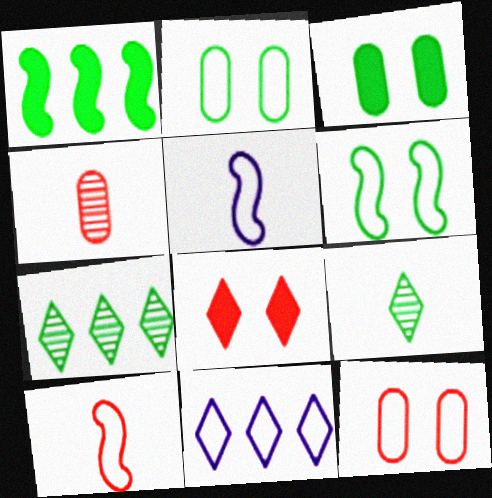[[1, 2, 9], 
[2, 10, 11], 
[8, 9, 11]]